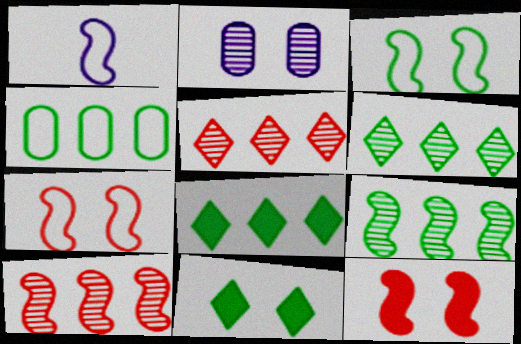[[1, 9, 12], 
[2, 7, 11], 
[4, 8, 9]]